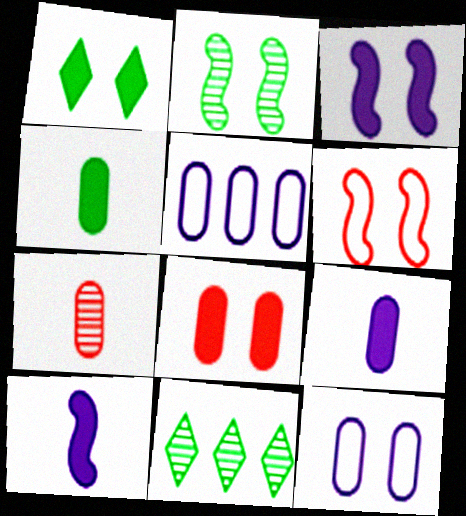[[1, 3, 8], 
[2, 3, 6], 
[6, 9, 11]]